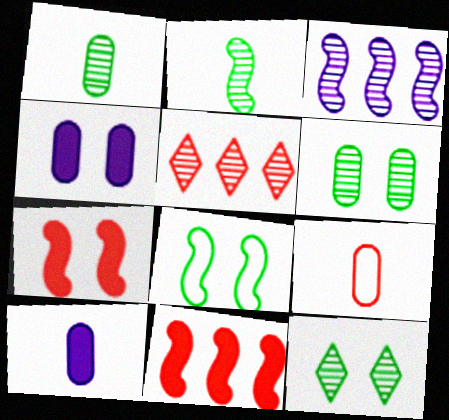[[1, 9, 10], 
[5, 7, 9], 
[5, 8, 10]]